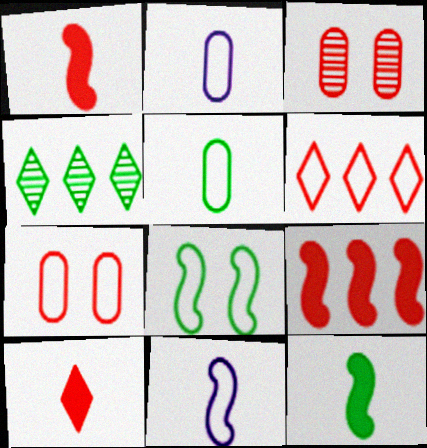[[1, 3, 6], 
[2, 6, 8]]